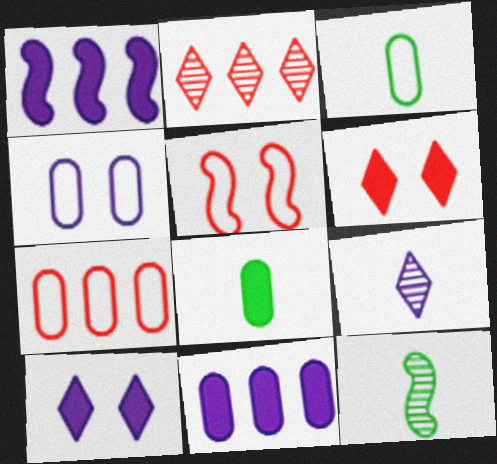[[1, 4, 9], 
[1, 5, 12], 
[1, 6, 8], 
[3, 4, 7], 
[7, 10, 12]]